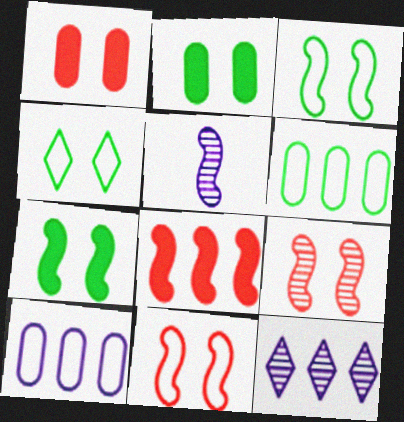[[3, 5, 8], 
[6, 8, 12]]